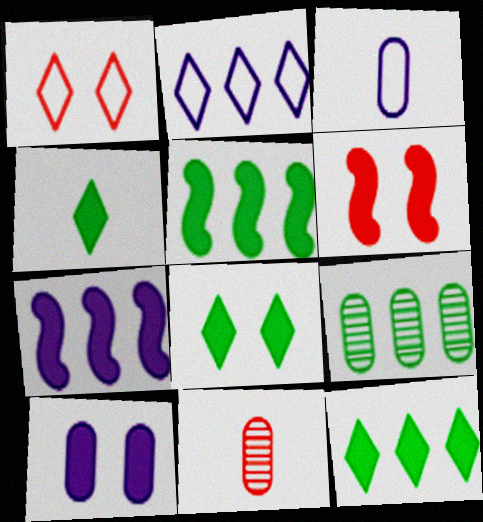[[4, 8, 12], 
[6, 8, 10]]